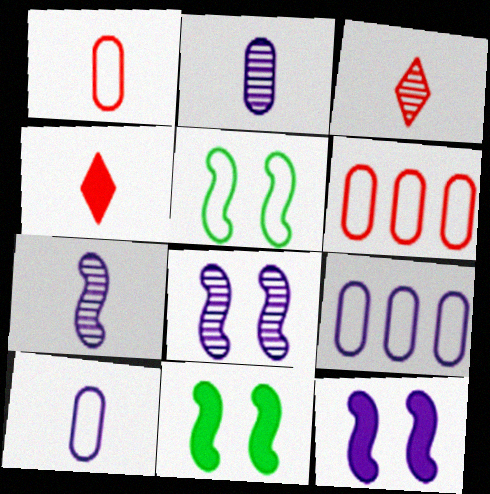[[3, 9, 11]]